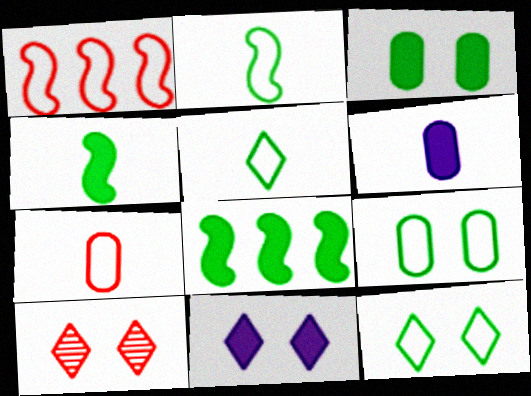[[10, 11, 12]]